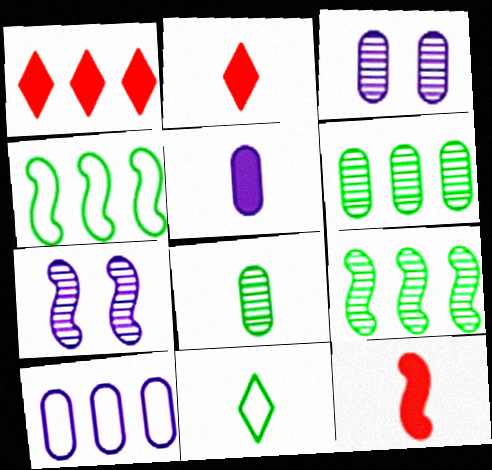[[1, 9, 10], 
[2, 3, 4], 
[3, 5, 10], 
[4, 7, 12]]